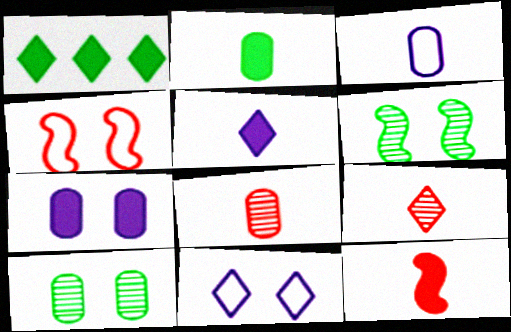[[1, 7, 12], 
[1, 9, 11], 
[2, 3, 8], 
[2, 5, 12]]